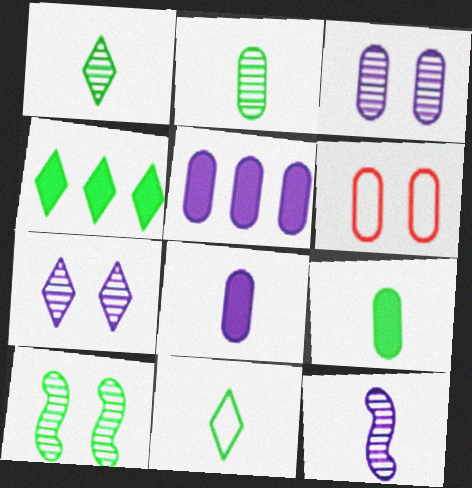[[2, 5, 6], 
[4, 6, 12]]